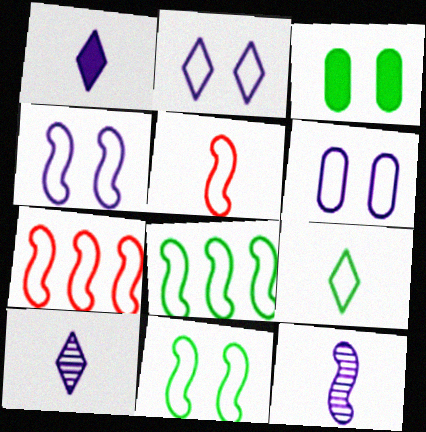[[2, 4, 6], 
[3, 7, 10], 
[4, 5, 8], 
[6, 7, 9]]